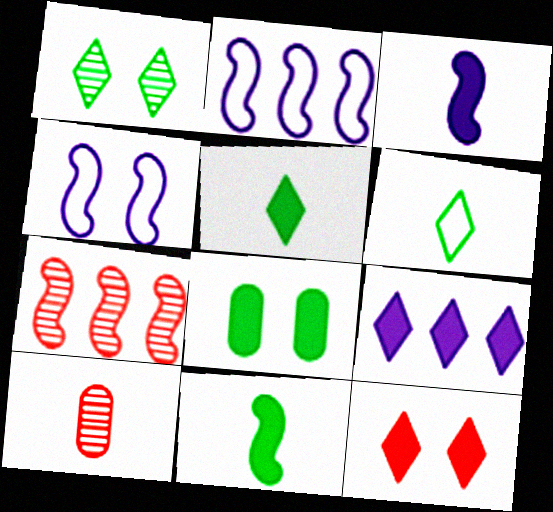[[3, 6, 10], 
[4, 7, 11], 
[5, 9, 12]]